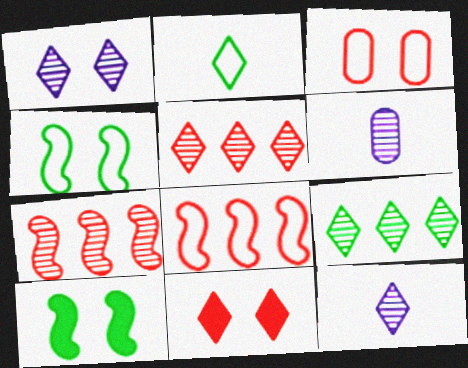[[1, 3, 10]]